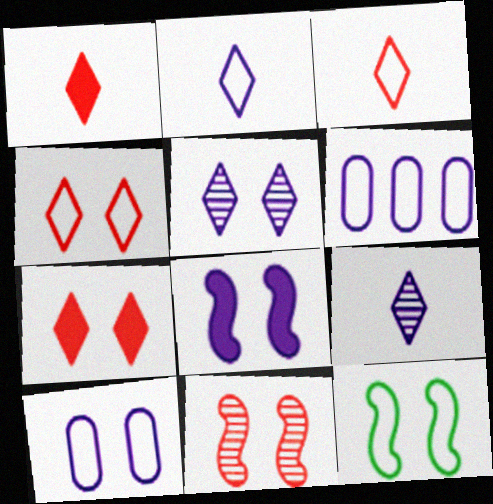[[3, 6, 12], 
[4, 10, 12], 
[5, 8, 10], 
[6, 8, 9], 
[8, 11, 12]]